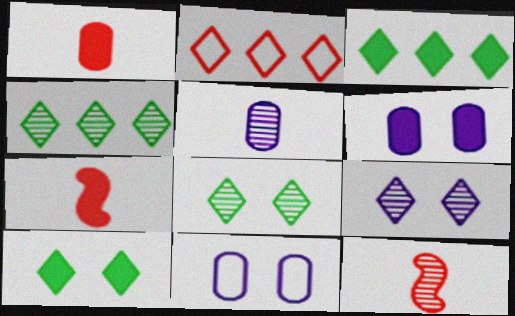[[3, 6, 7], 
[3, 11, 12], 
[4, 7, 11]]